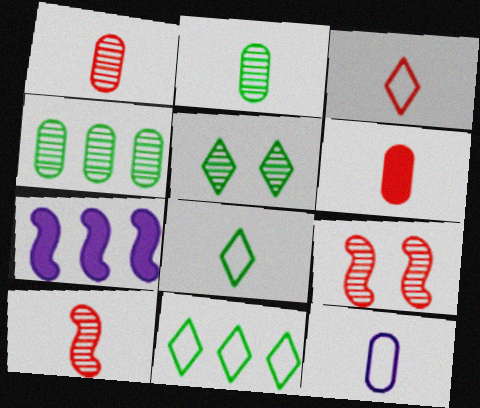[[2, 6, 12], 
[3, 6, 10]]